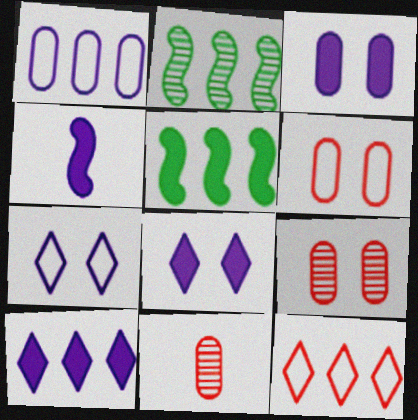[[3, 4, 10], 
[5, 7, 11]]